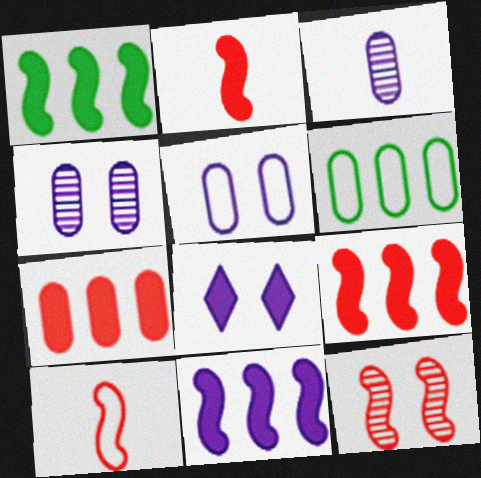[[1, 9, 11], 
[9, 10, 12]]